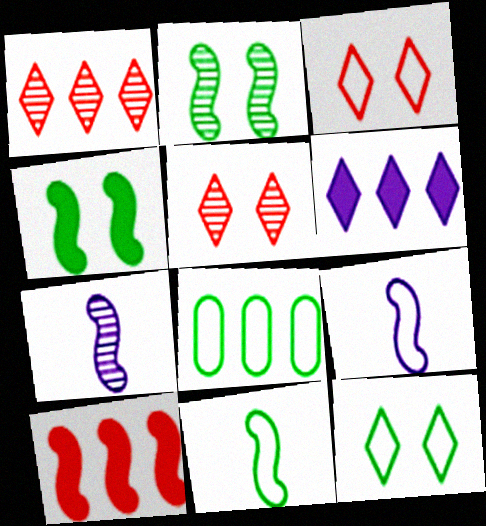[[2, 9, 10], 
[3, 8, 9], 
[8, 11, 12]]